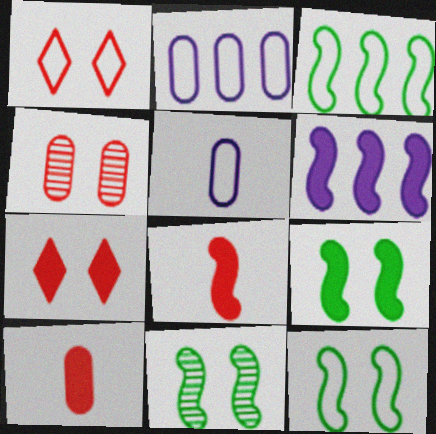[[1, 3, 5], 
[6, 8, 9], 
[9, 11, 12]]